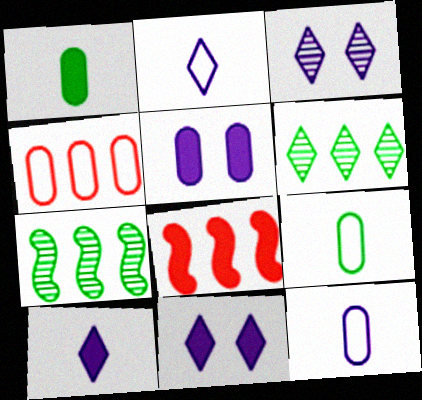[[1, 8, 11], 
[3, 8, 9]]